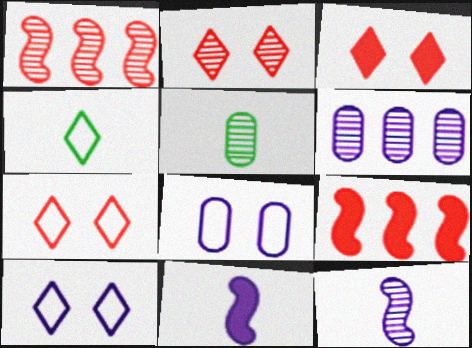[[2, 3, 7], 
[5, 9, 10], 
[6, 10, 11]]